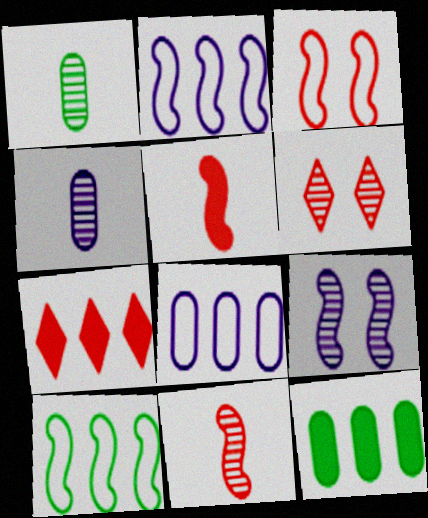[[5, 9, 10]]